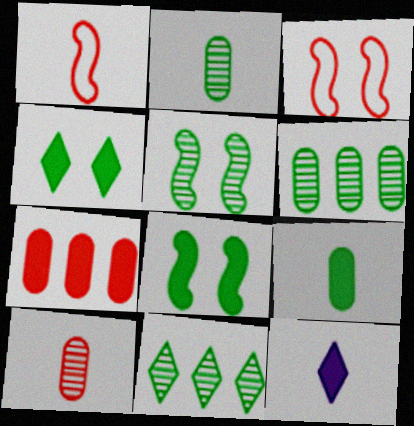[[1, 2, 12], 
[2, 5, 11], 
[3, 6, 12], 
[7, 8, 12]]